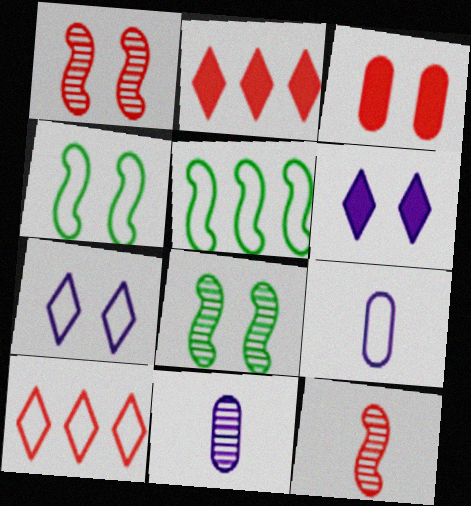[[2, 4, 11], 
[2, 8, 9], 
[3, 7, 8], 
[3, 10, 12], 
[4, 9, 10]]